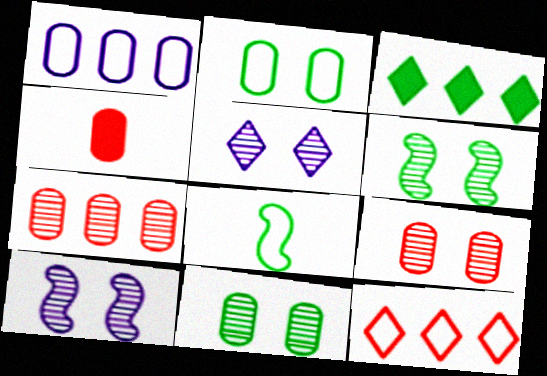[[1, 4, 11], 
[3, 8, 11], 
[5, 6, 9]]